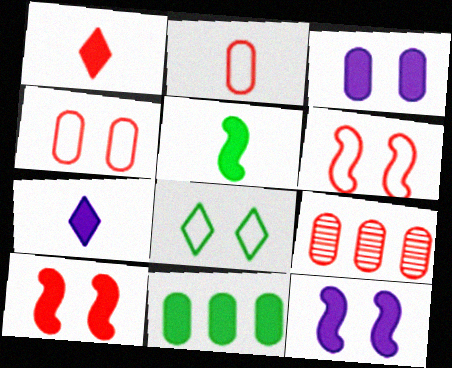[[1, 6, 9], 
[1, 11, 12], 
[7, 10, 11]]